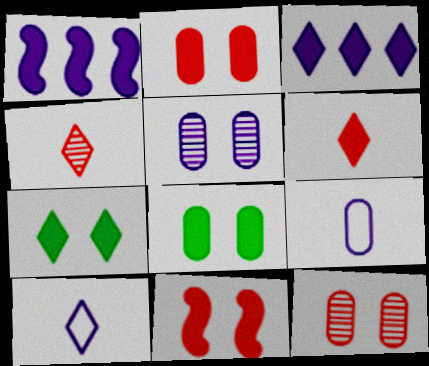[[1, 5, 10], 
[1, 6, 8], 
[3, 6, 7]]